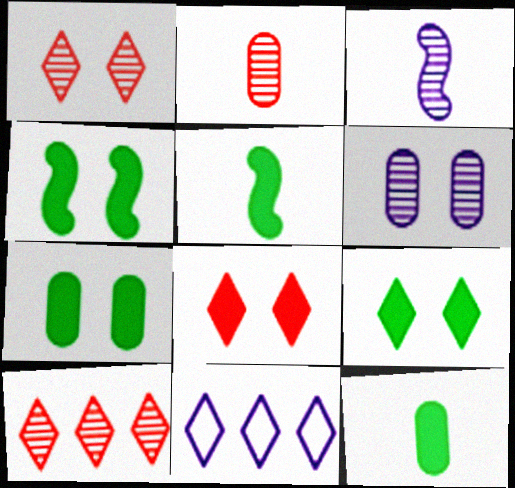[[2, 4, 11], 
[4, 7, 9]]